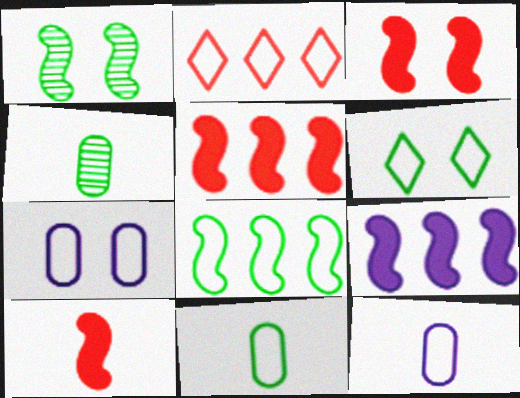[[3, 5, 10], 
[6, 8, 11]]